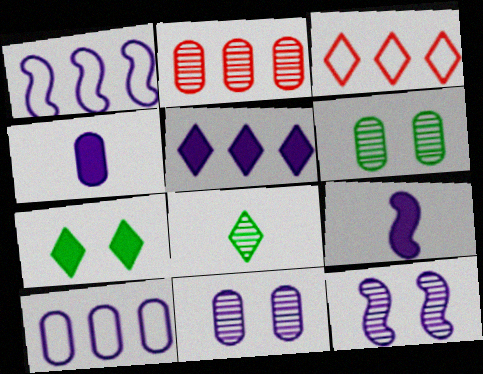[[1, 9, 12], 
[2, 8, 12], 
[3, 6, 9], 
[4, 10, 11]]